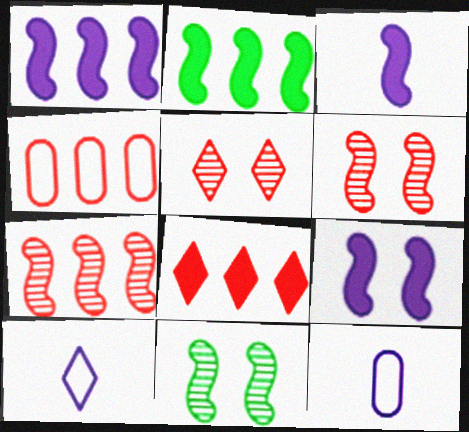[[1, 3, 9], 
[2, 5, 12], 
[4, 7, 8], 
[8, 11, 12]]